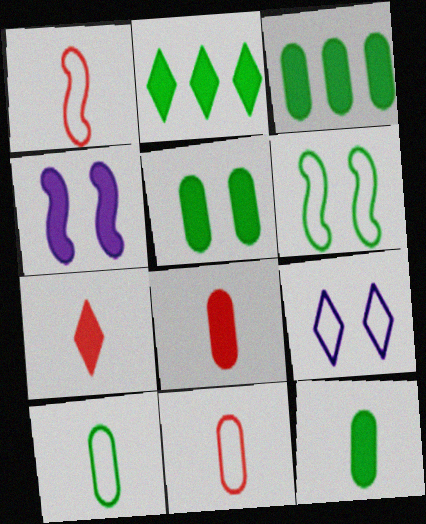[[2, 4, 8], 
[3, 4, 7], 
[3, 5, 12]]